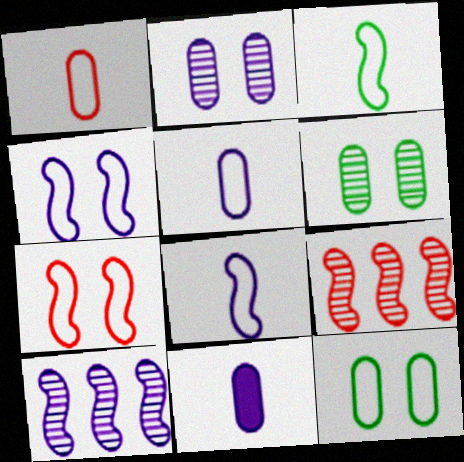[]